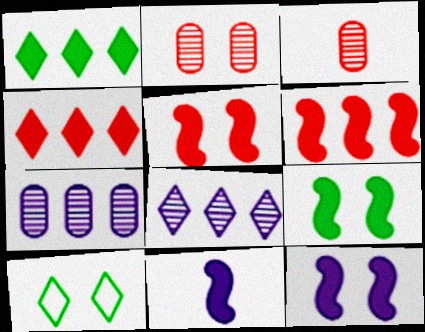[[2, 10, 12], 
[5, 9, 12], 
[6, 9, 11]]